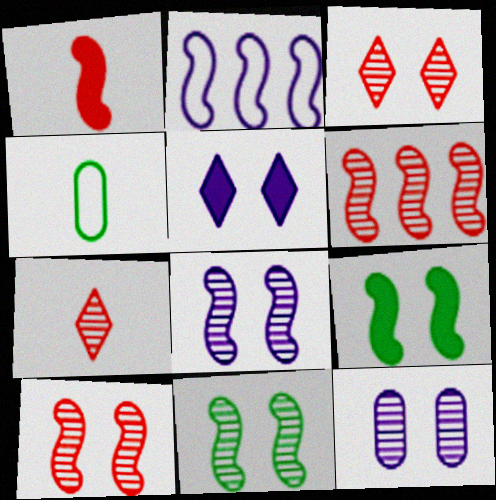[[1, 2, 11], 
[3, 11, 12], 
[4, 5, 6], 
[8, 10, 11]]